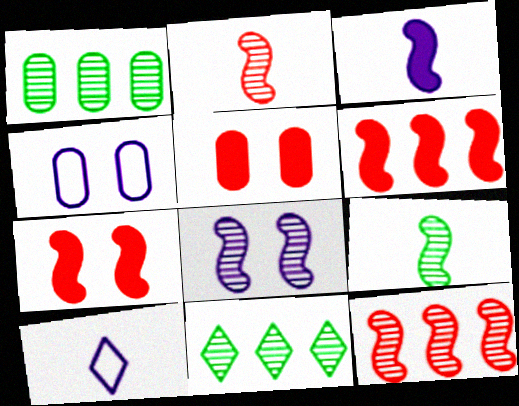[[1, 7, 10], 
[8, 9, 12]]